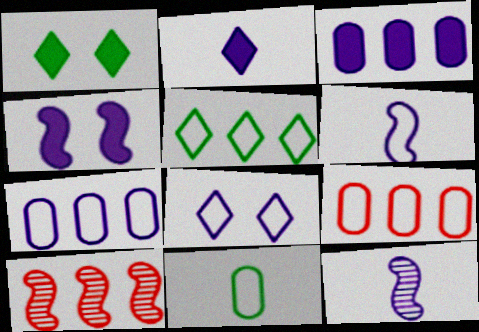[[1, 9, 12], 
[2, 3, 4], 
[3, 5, 10], 
[3, 8, 12], 
[6, 7, 8]]